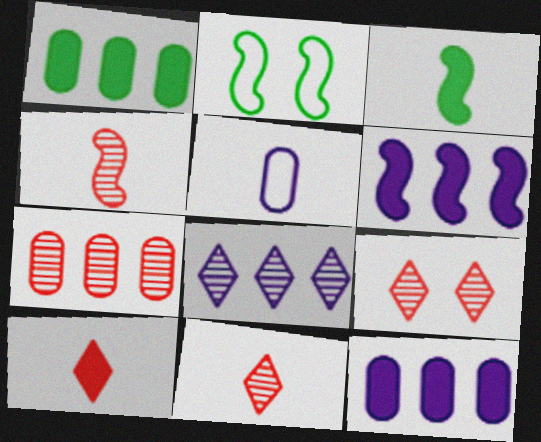[[2, 4, 6], 
[2, 11, 12], 
[3, 5, 11], 
[4, 7, 9]]